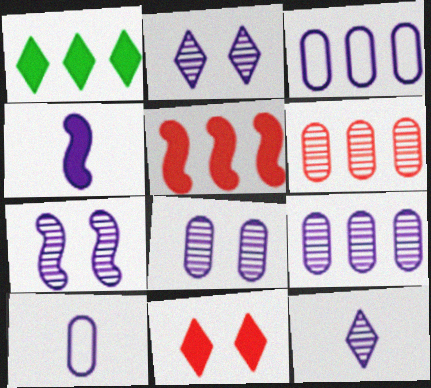[[2, 3, 4], 
[2, 7, 8], 
[4, 10, 12], 
[7, 9, 12]]